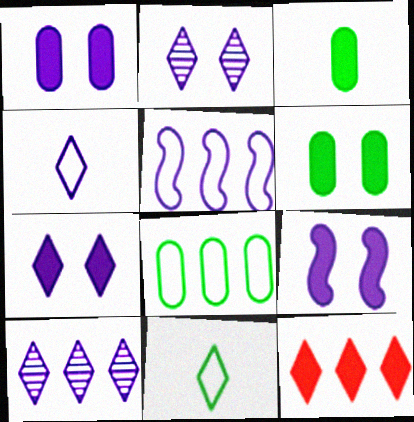[[1, 7, 9], 
[2, 11, 12], 
[3, 9, 12], 
[4, 7, 10]]